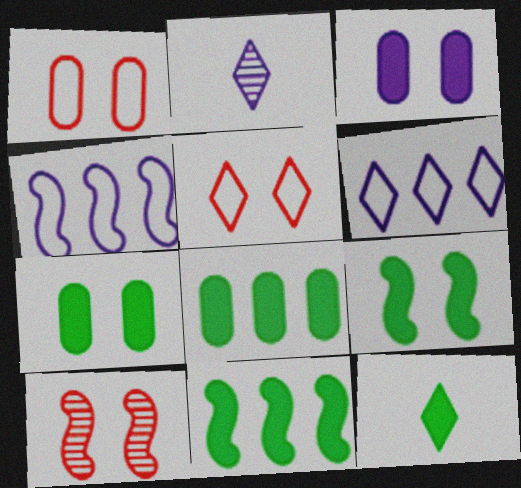[[1, 2, 11], 
[2, 3, 4], 
[7, 11, 12], 
[8, 9, 12]]